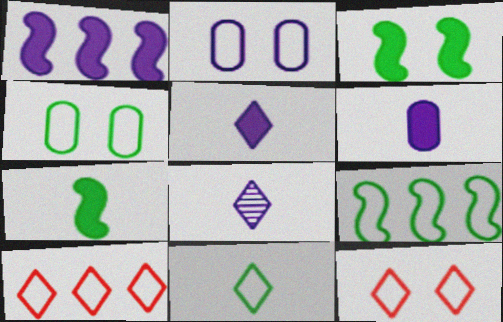[[1, 2, 8], 
[4, 9, 11]]